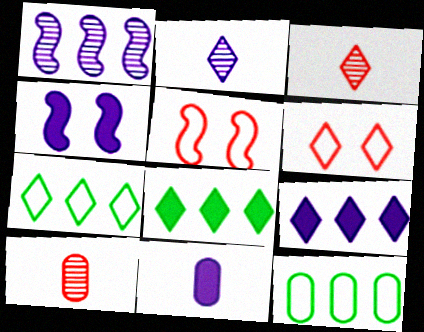[[2, 6, 8], 
[3, 4, 12], 
[4, 7, 10], 
[4, 9, 11]]